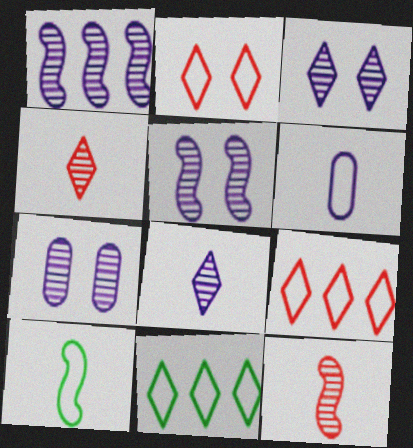[[1, 7, 8], 
[3, 5, 7]]